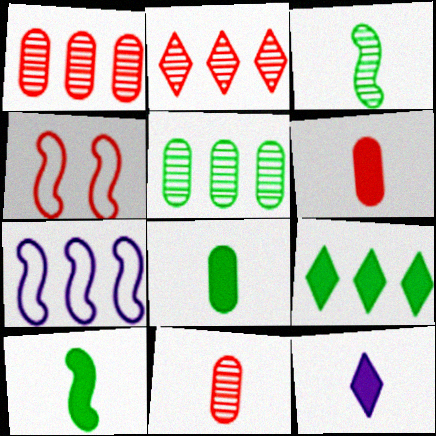[[1, 7, 9], 
[2, 4, 6], 
[4, 5, 12], 
[6, 10, 12]]